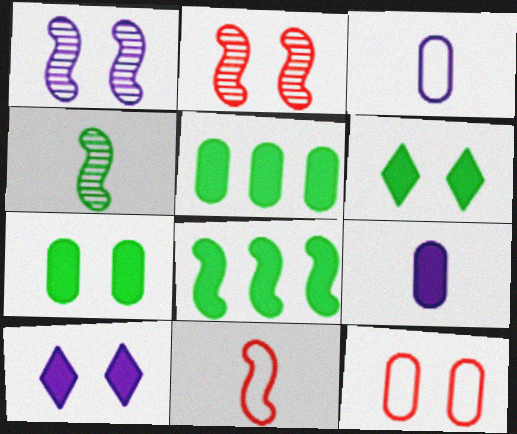[[1, 6, 12], 
[1, 8, 11]]